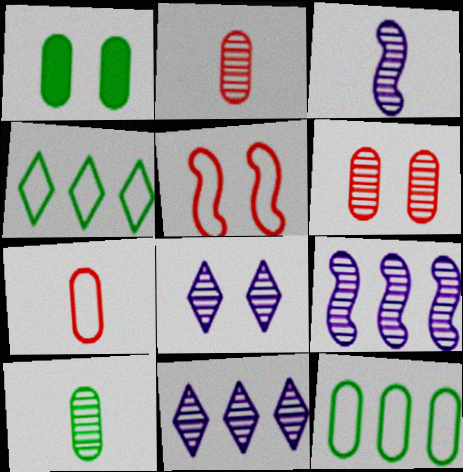[[1, 5, 8], 
[1, 10, 12]]